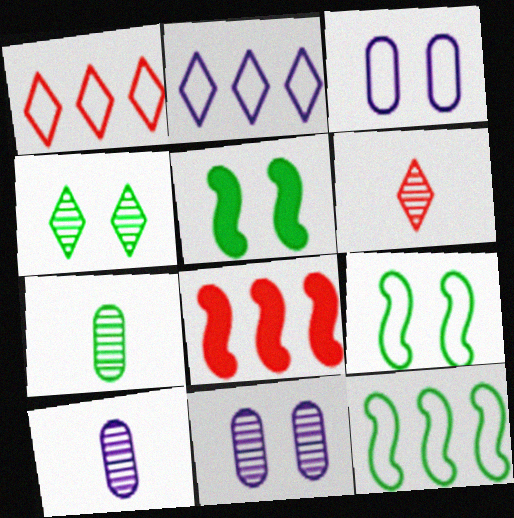[[1, 5, 10]]